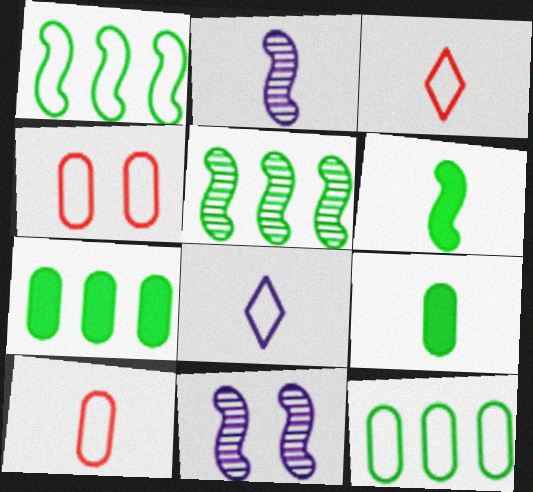[[1, 4, 8], 
[2, 3, 9], 
[3, 7, 11]]